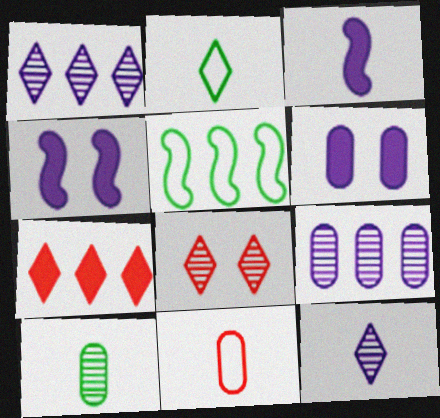[[5, 7, 9]]